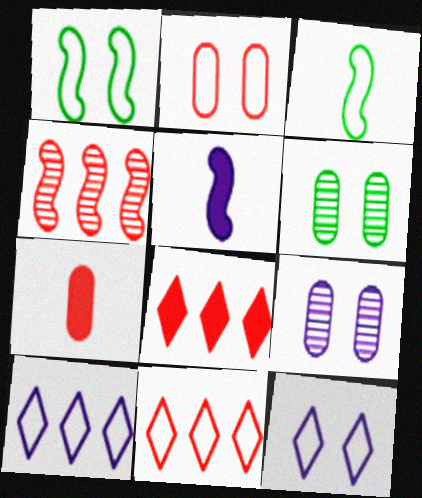[[1, 2, 12], 
[1, 4, 5], 
[2, 3, 10], 
[3, 8, 9], 
[5, 6, 11], 
[5, 9, 10]]